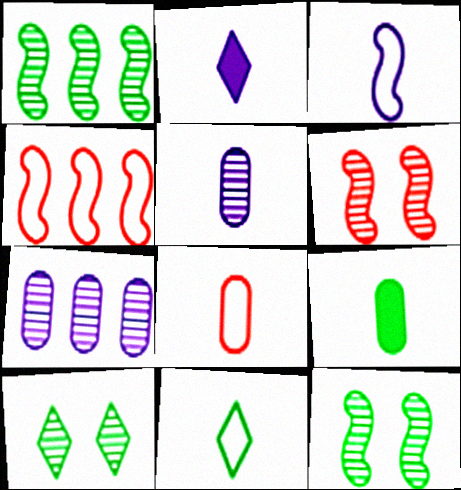[[2, 3, 5], 
[3, 8, 11], 
[5, 8, 9]]